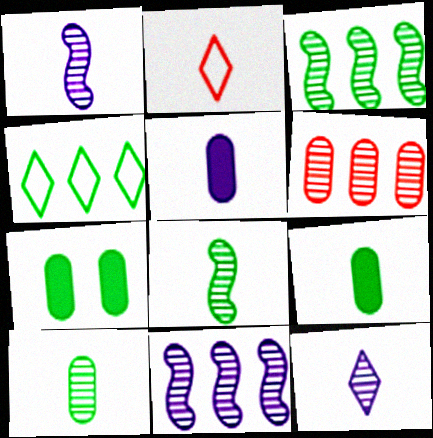[[1, 2, 9], 
[2, 5, 8], 
[2, 7, 11], 
[4, 7, 8]]